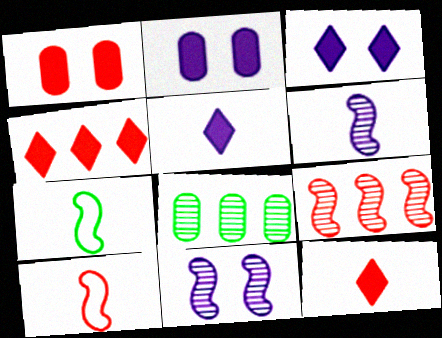[[3, 8, 10]]